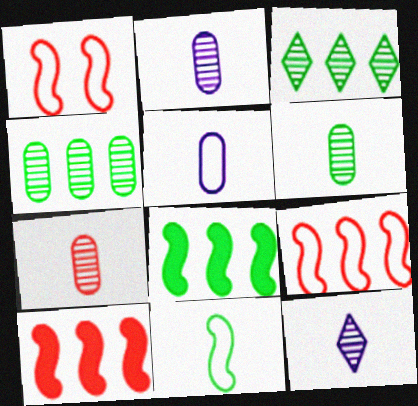[[2, 6, 7]]